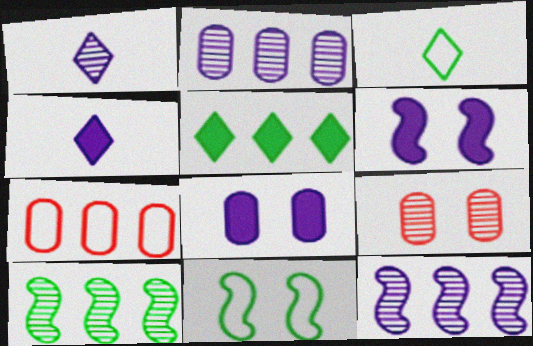[[1, 9, 10], 
[5, 7, 12]]